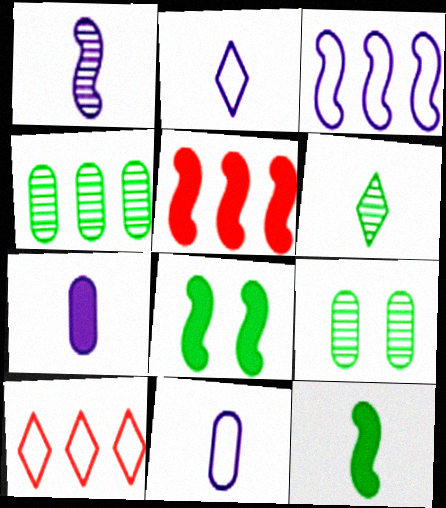[[1, 2, 7], 
[2, 5, 9]]